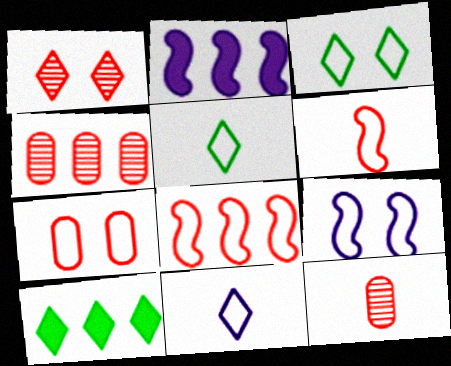[[1, 10, 11], 
[2, 3, 12], 
[3, 7, 9], 
[9, 10, 12]]